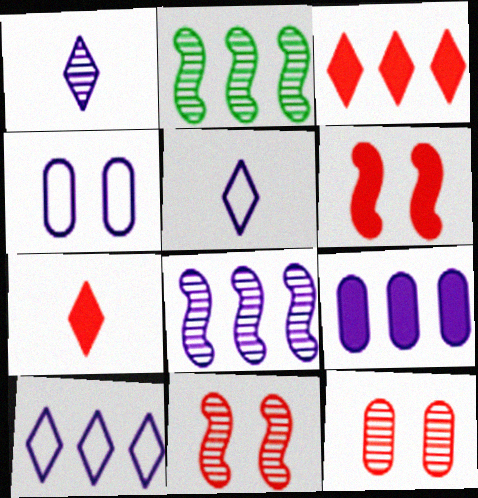[[1, 2, 12], 
[2, 4, 7], 
[8, 9, 10]]